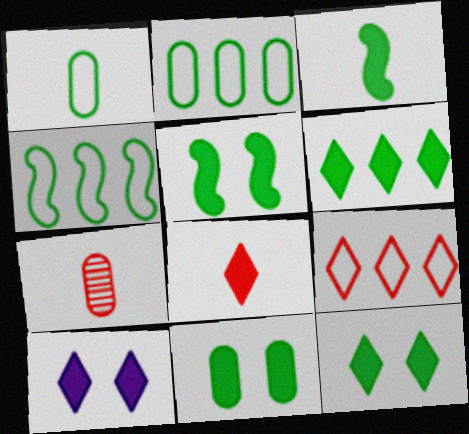[[3, 6, 11], 
[4, 7, 10], 
[5, 11, 12], 
[6, 8, 10]]